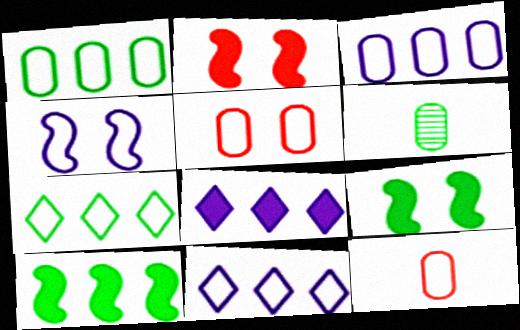[[2, 6, 11], 
[4, 7, 12], 
[6, 7, 9]]